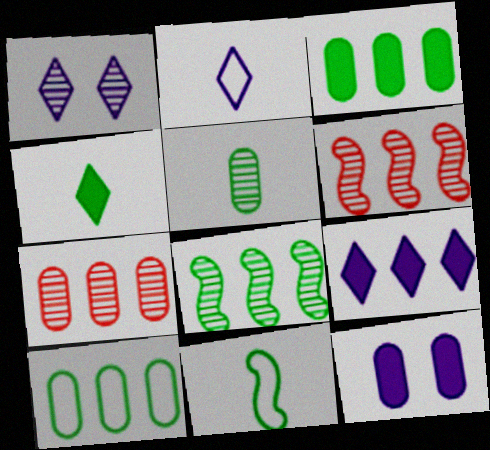[[1, 2, 9], 
[1, 5, 6], 
[4, 5, 11], 
[6, 9, 10]]